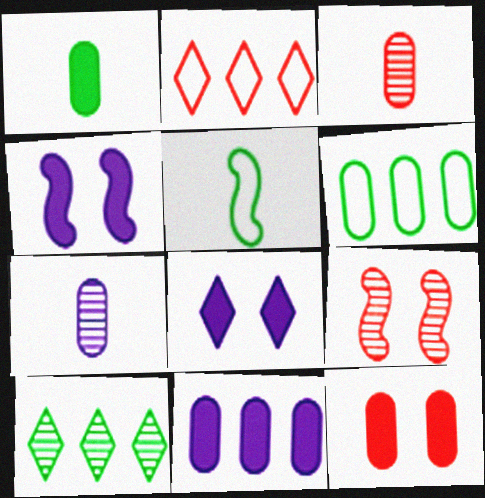[[1, 11, 12], 
[6, 7, 12], 
[7, 9, 10]]